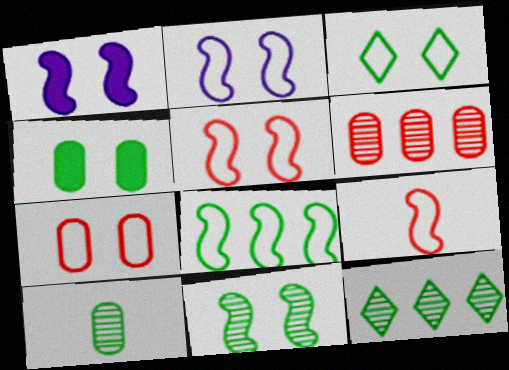[[1, 5, 11], 
[2, 3, 7], 
[2, 8, 9], 
[3, 4, 11], 
[10, 11, 12]]